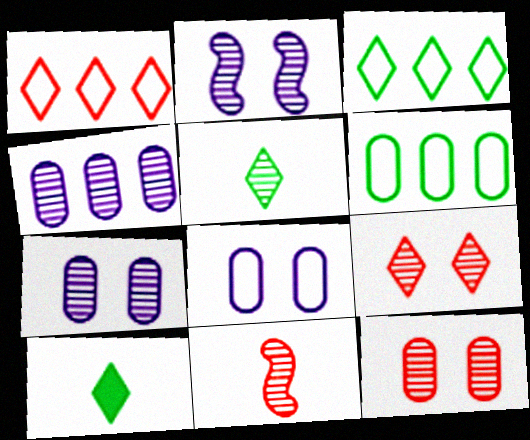[]